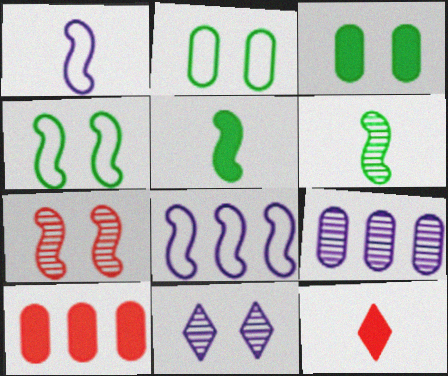[[4, 9, 12], 
[5, 7, 8]]